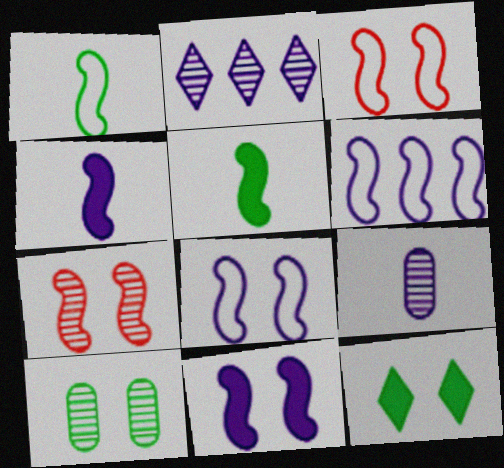[[1, 3, 6], 
[5, 6, 7]]